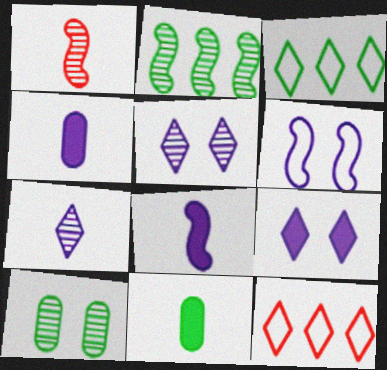[[8, 10, 12]]